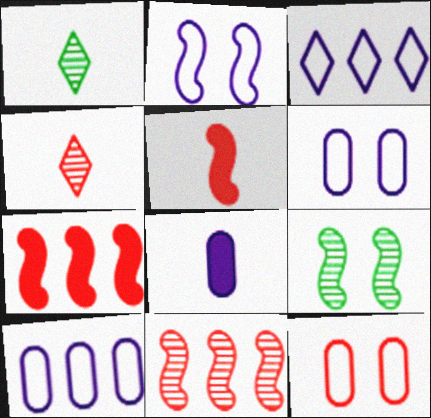[[1, 6, 7], 
[4, 7, 12]]